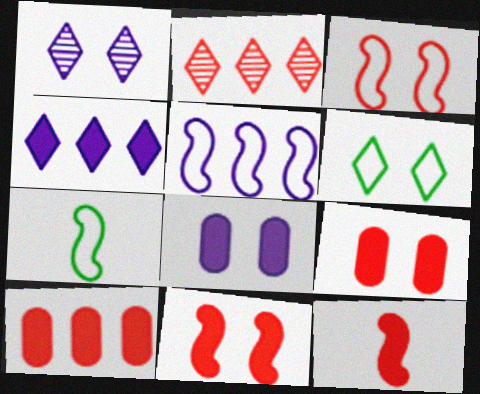[[1, 7, 10], 
[2, 7, 8], 
[3, 5, 7]]